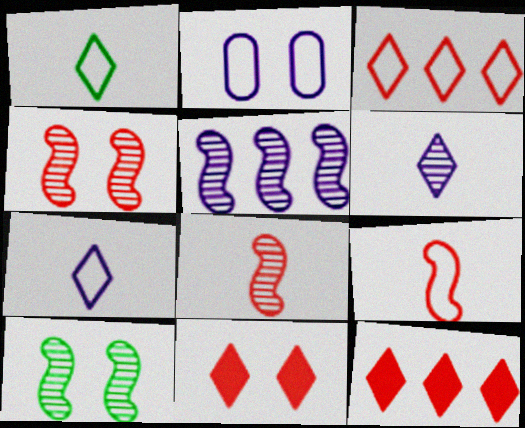[[2, 10, 11], 
[5, 8, 10]]